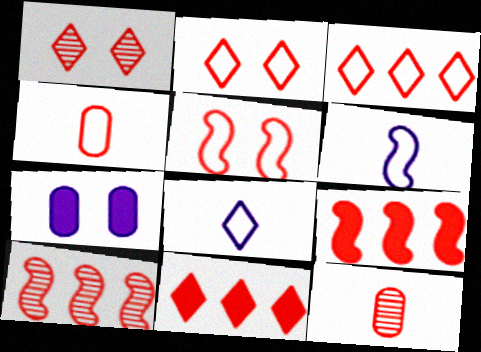[[1, 4, 9], 
[1, 10, 12], 
[2, 9, 12], 
[3, 4, 5], 
[5, 11, 12]]